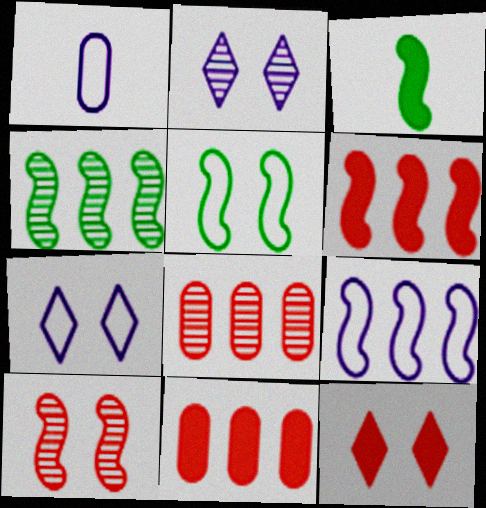[[1, 4, 12], 
[1, 7, 9], 
[3, 4, 5], 
[3, 7, 8], 
[3, 9, 10], 
[4, 6, 9]]